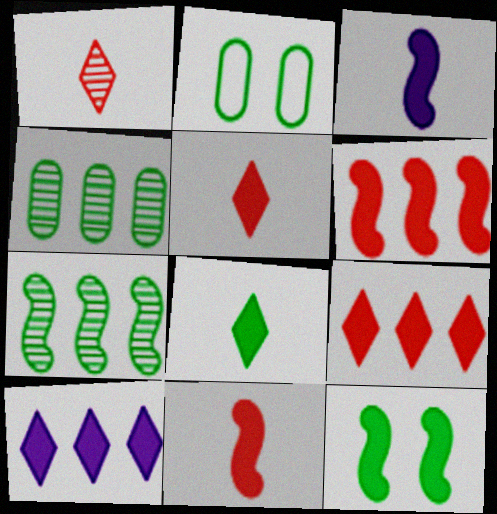[[2, 7, 8], 
[3, 6, 12]]